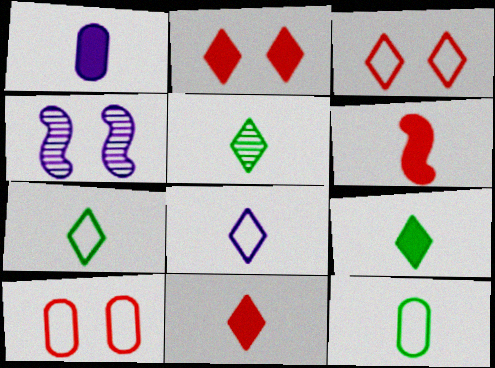[[1, 6, 9], 
[5, 7, 9], 
[5, 8, 11]]